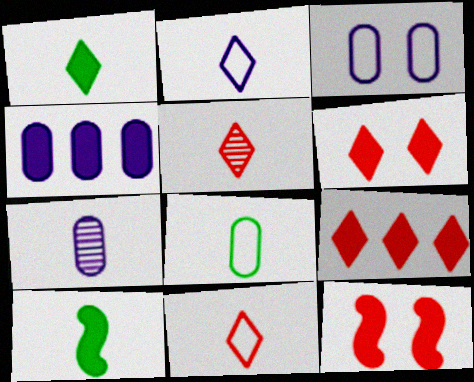[[1, 2, 5], 
[1, 4, 12], 
[3, 4, 7], 
[4, 6, 10], 
[7, 10, 11]]